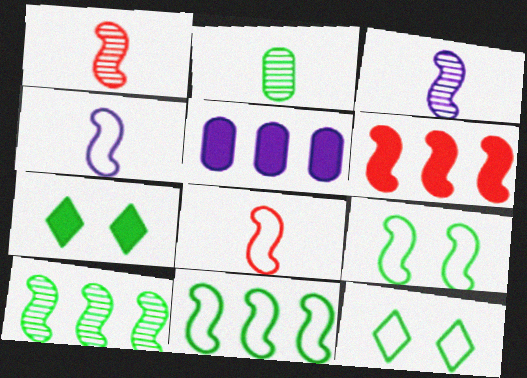[[1, 5, 12], 
[2, 7, 11], 
[3, 6, 9]]